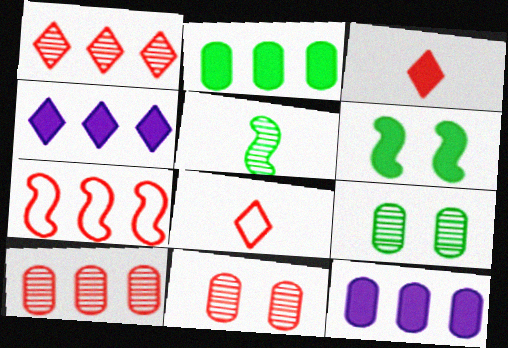[[3, 6, 12], 
[3, 7, 11]]